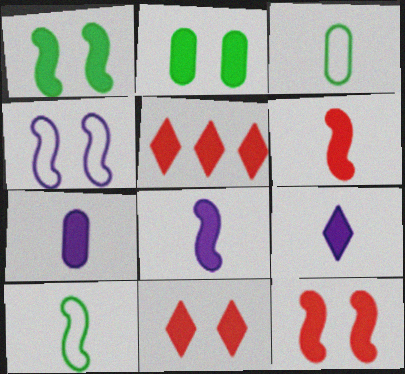[[1, 5, 7], 
[2, 5, 8], 
[7, 8, 9]]